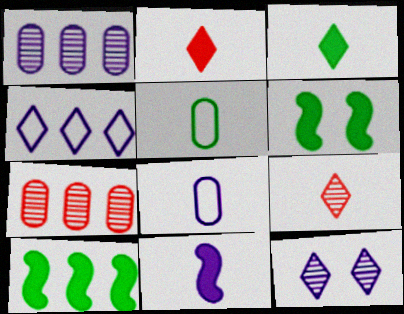[[4, 7, 10], 
[5, 9, 11]]